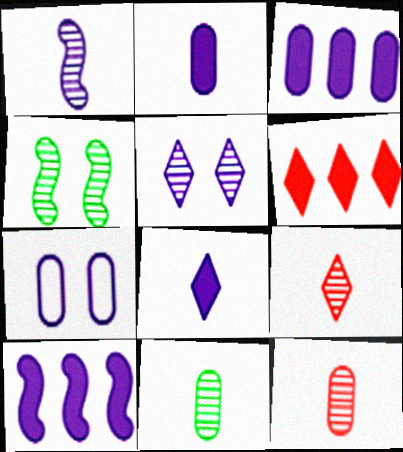[[1, 9, 11]]